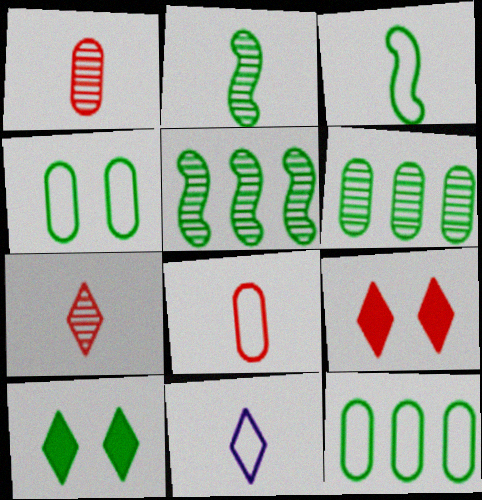[[2, 10, 12], 
[3, 6, 10], 
[3, 8, 11]]